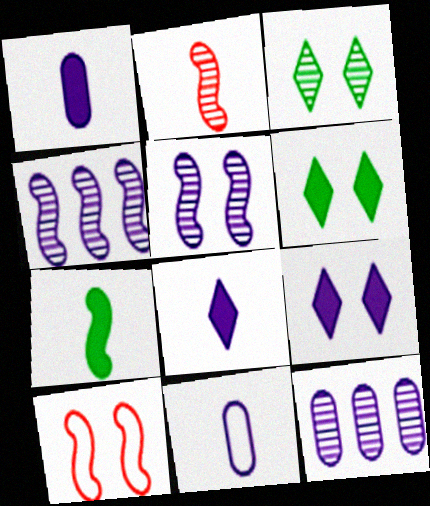[[2, 3, 12], 
[4, 7, 10], 
[4, 9, 11]]